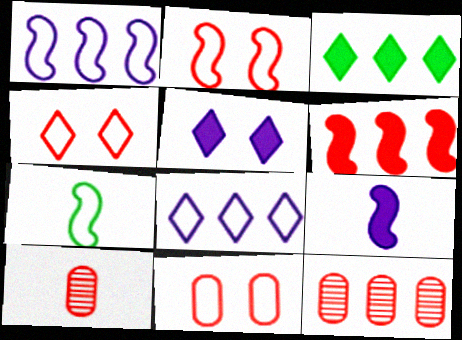[[1, 2, 7], 
[1, 3, 12], 
[2, 4, 11], 
[4, 6, 10], 
[5, 7, 12], 
[7, 8, 11]]